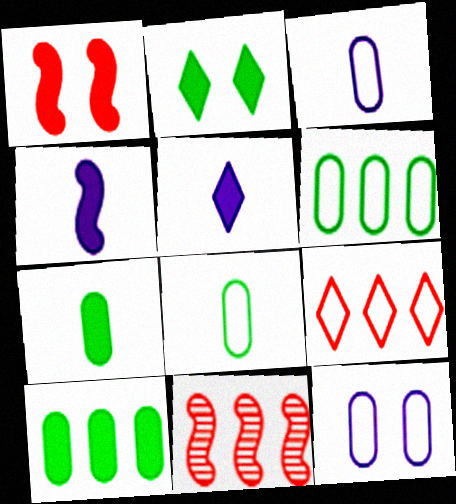[[1, 5, 10], 
[2, 3, 11]]